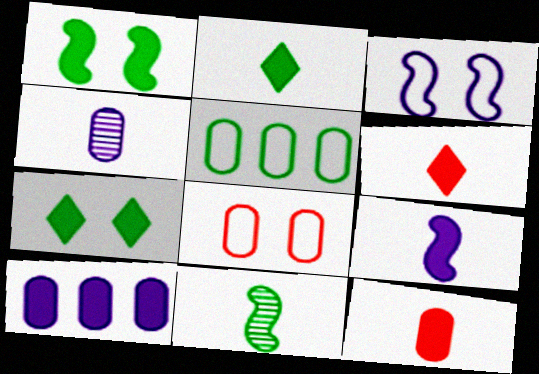[[1, 6, 10], 
[2, 9, 12], 
[5, 7, 11]]